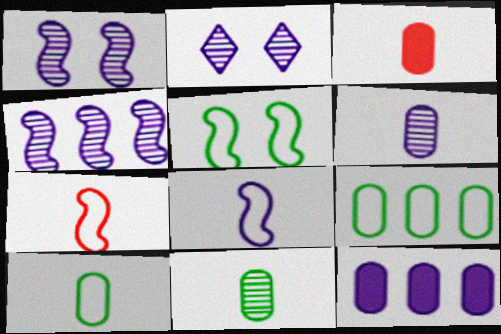[[2, 4, 6], 
[2, 8, 12], 
[3, 6, 10]]